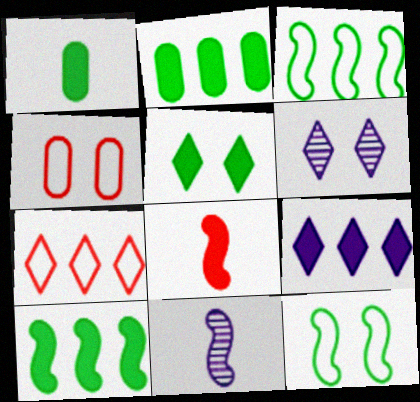[[1, 5, 10]]